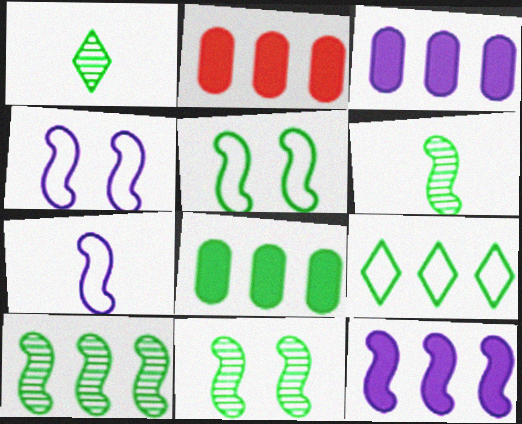[[1, 2, 4], 
[1, 5, 8], 
[2, 3, 8], 
[6, 10, 11], 
[8, 9, 10]]